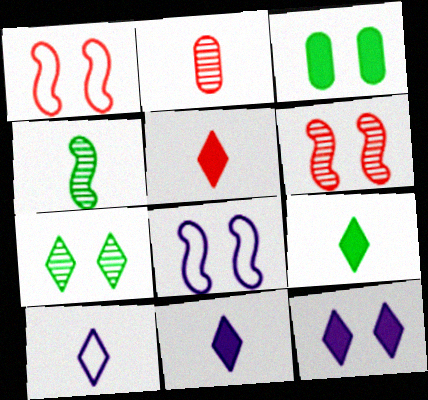[[5, 9, 11]]